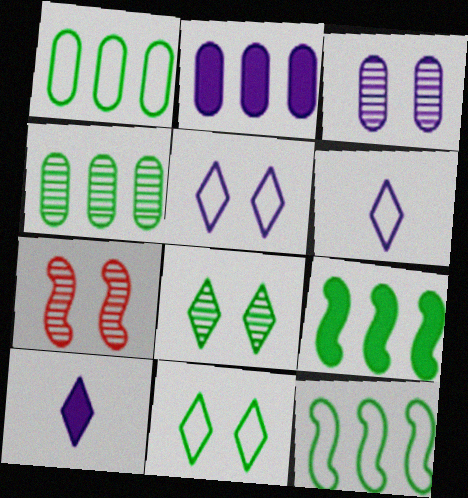[[1, 7, 10], 
[3, 7, 8]]